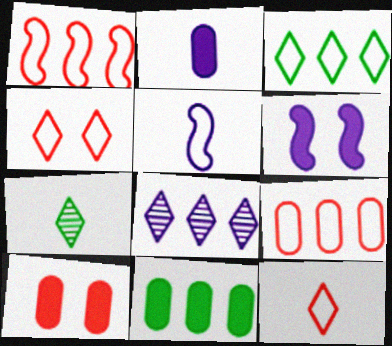[[1, 8, 11], 
[2, 10, 11], 
[6, 7, 9]]